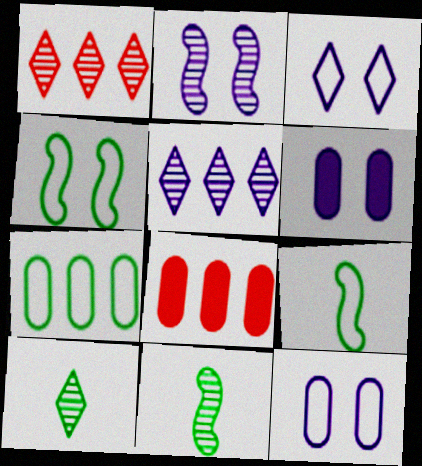[[1, 6, 9], 
[2, 3, 6], 
[3, 8, 11]]